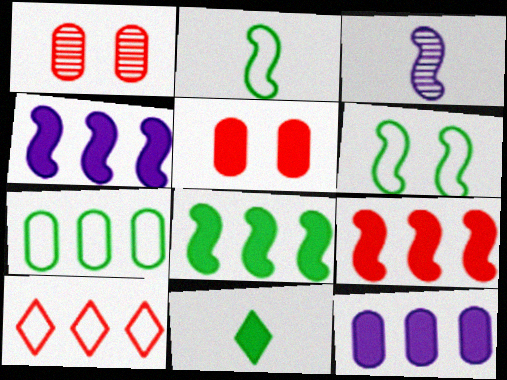[[3, 6, 9], 
[4, 5, 11], 
[4, 8, 9]]